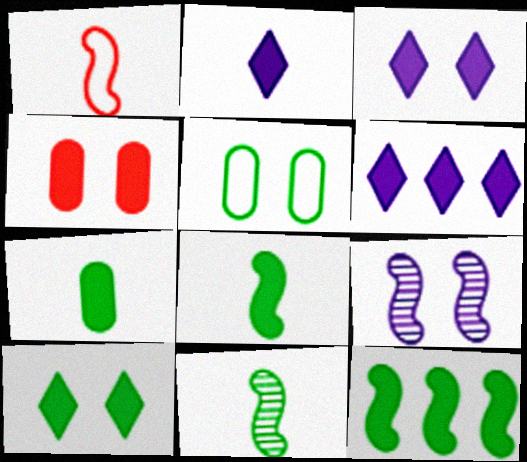[[1, 9, 12], 
[2, 3, 6], 
[2, 4, 12], 
[4, 6, 8], 
[7, 10, 12]]